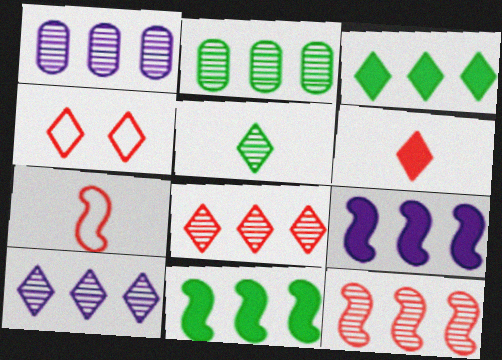[[2, 10, 12], 
[4, 6, 8]]